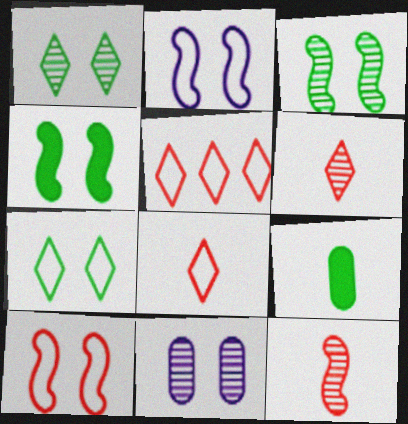[]